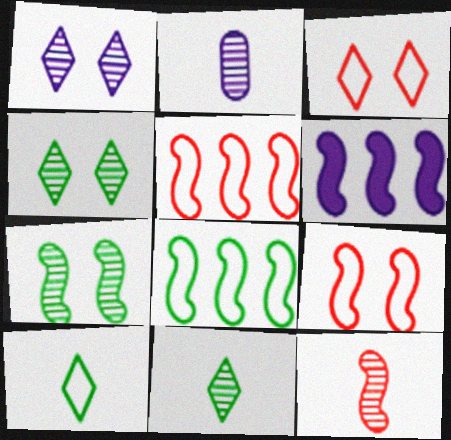[[2, 11, 12]]